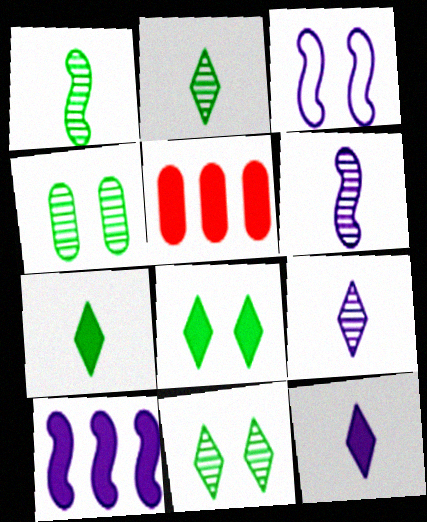[[2, 3, 5], 
[3, 6, 10]]